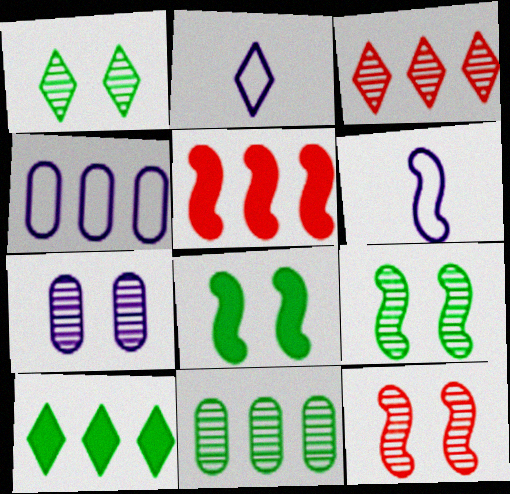[[1, 7, 12], 
[5, 6, 9]]